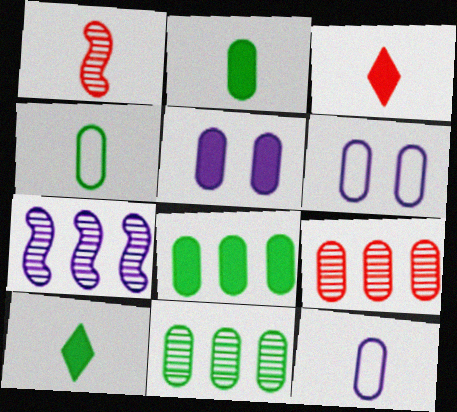[[1, 10, 12], 
[2, 6, 9], 
[4, 5, 9]]